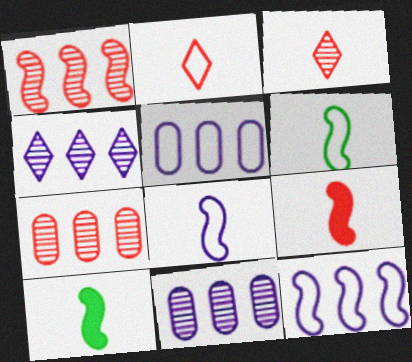[]